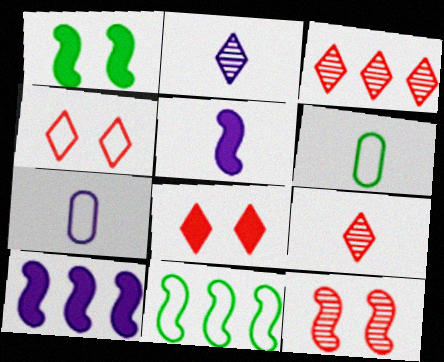[[1, 3, 7], 
[2, 5, 7], 
[4, 7, 11], 
[5, 6, 9], 
[5, 11, 12]]